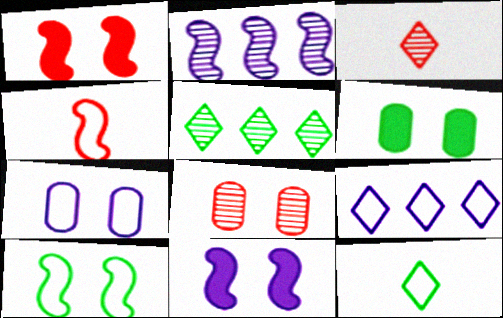[[6, 7, 8]]